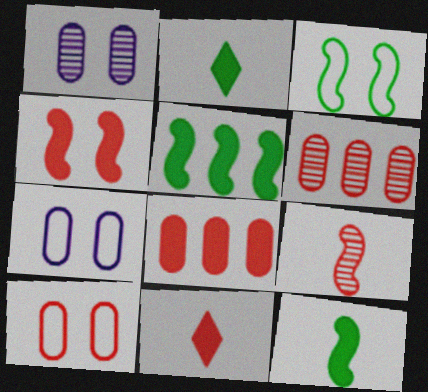[[4, 8, 11]]